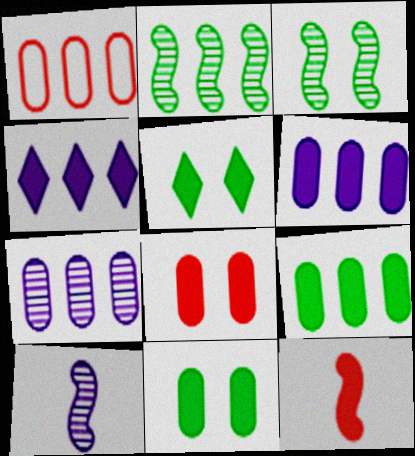[[1, 2, 4], 
[1, 5, 10], 
[1, 7, 9], 
[4, 11, 12], 
[5, 6, 12]]